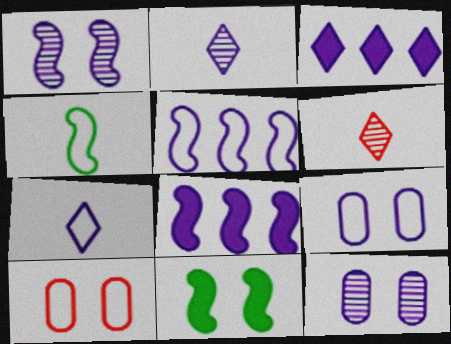[[2, 8, 9], 
[5, 7, 9], 
[7, 8, 12]]